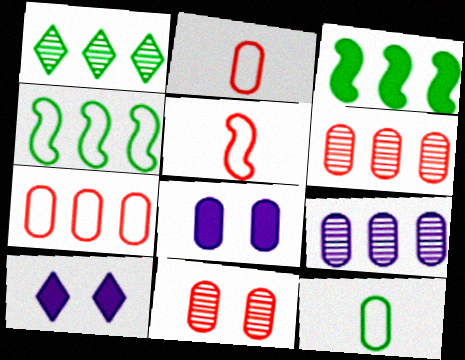[[1, 5, 8], 
[6, 8, 12]]